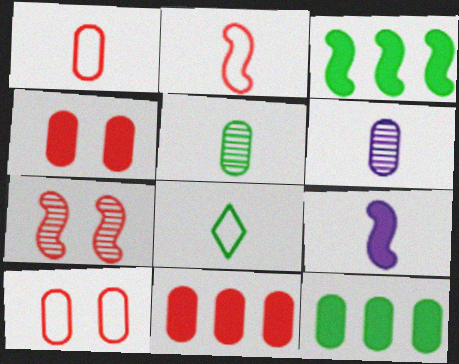[[6, 10, 12]]